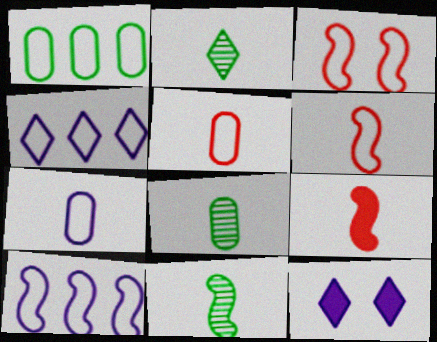[[2, 7, 9], 
[2, 8, 11]]